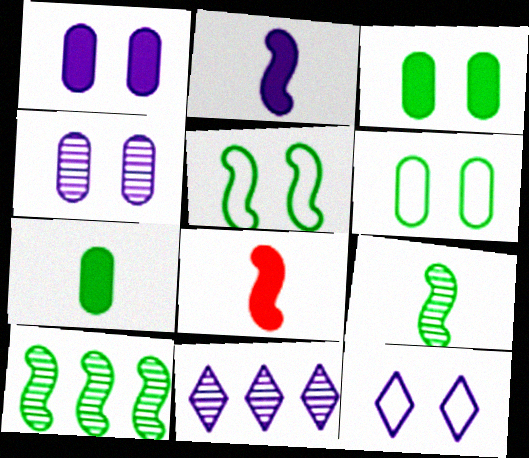[[6, 8, 11]]